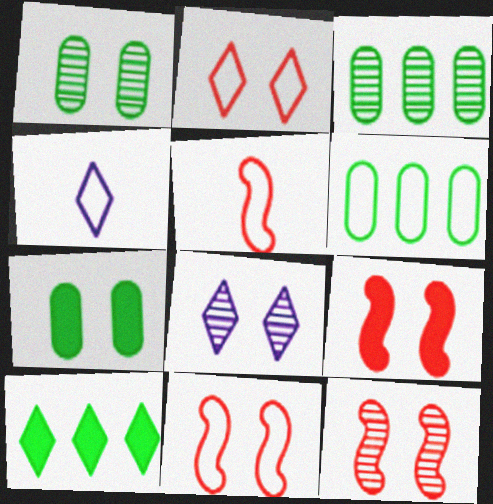[[1, 8, 12], 
[3, 4, 9], 
[4, 6, 11], 
[7, 8, 11], 
[9, 11, 12]]